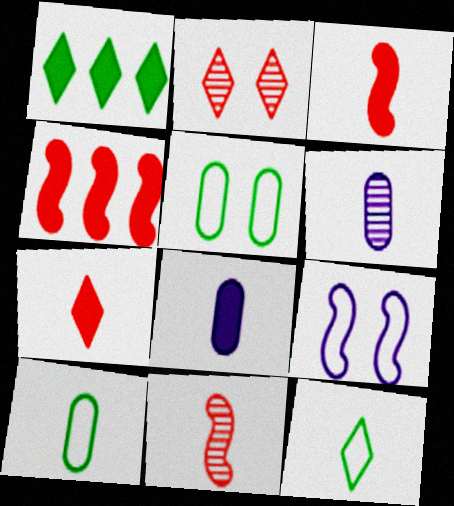[[3, 6, 12], 
[8, 11, 12]]